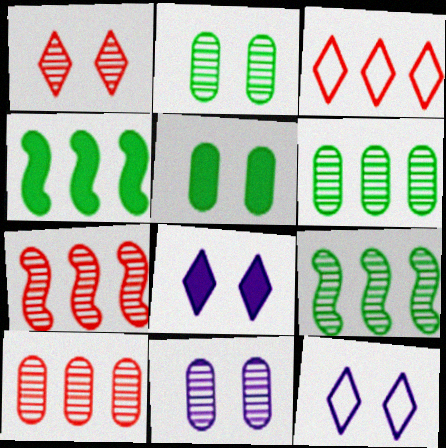[]